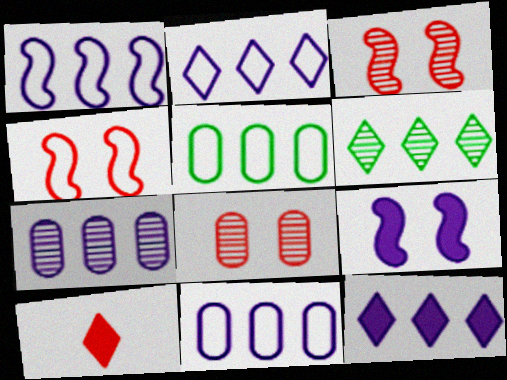[[1, 2, 11], 
[1, 7, 12]]